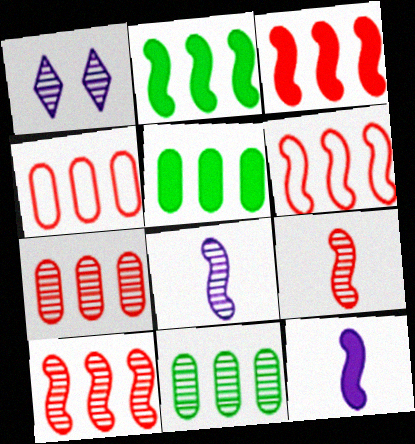[[1, 9, 11], 
[3, 6, 10]]